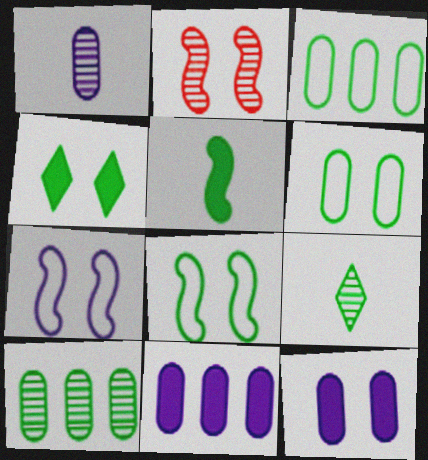[]